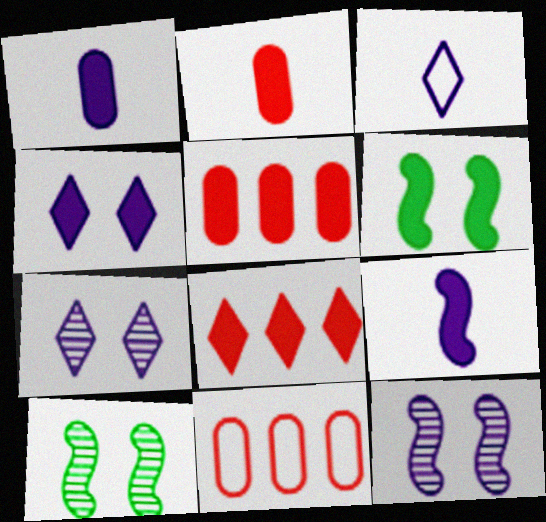[[1, 6, 8], 
[3, 5, 10]]